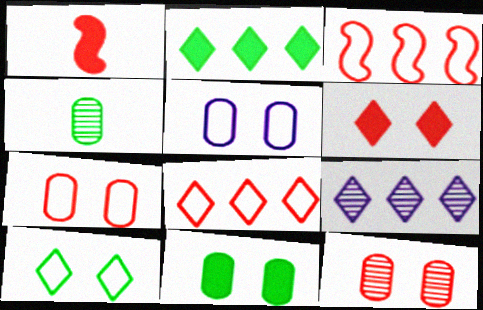[[1, 8, 12], 
[2, 8, 9], 
[5, 11, 12]]